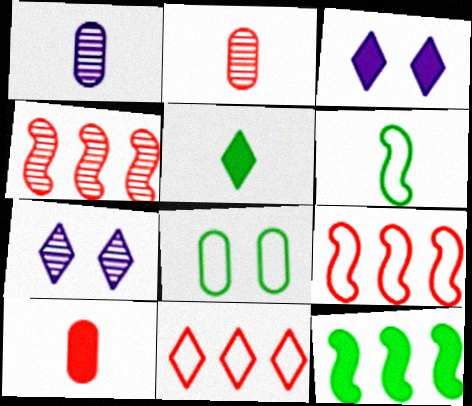[[3, 10, 12], 
[5, 7, 11]]